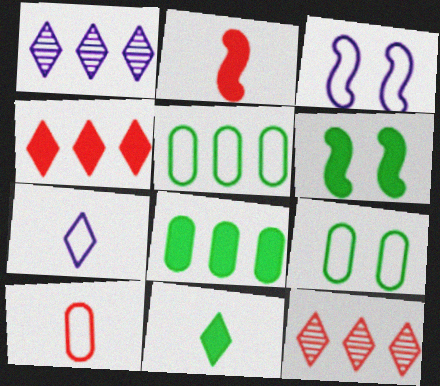[[1, 2, 9], 
[1, 6, 10], 
[6, 8, 11]]